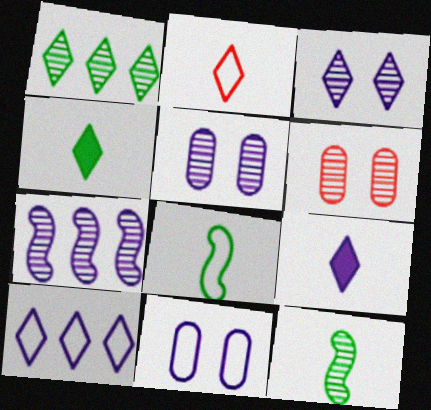[[3, 9, 10], 
[7, 9, 11]]